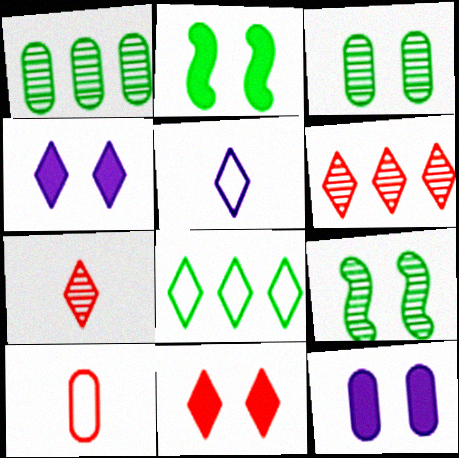[[1, 10, 12], 
[2, 11, 12], 
[4, 7, 8]]